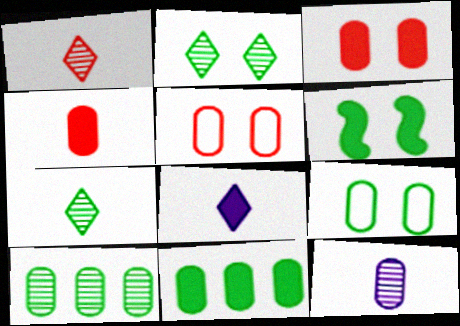[[2, 6, 9], 
[5, 11, 12]]